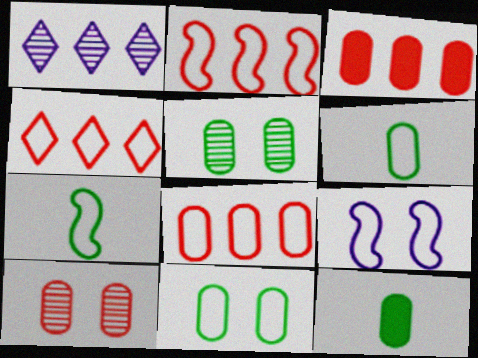[[2, 4, 8], 
[2, 7, 9], 
[4, 6, 9]]